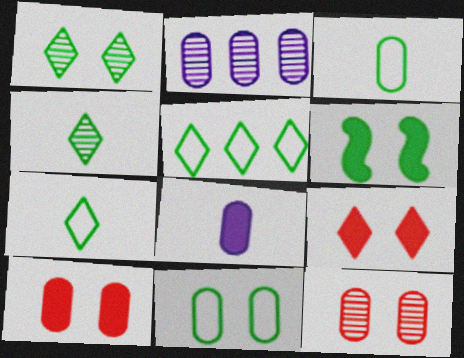[[1, 6, 11], 
[2, 3, 10]]